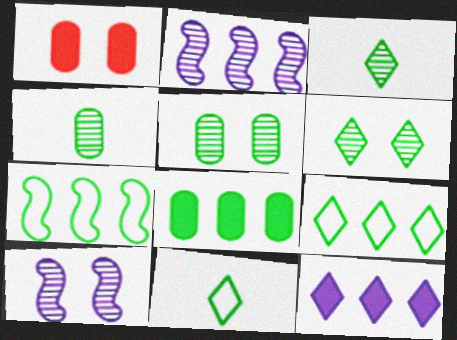[[1, 2, 11]]